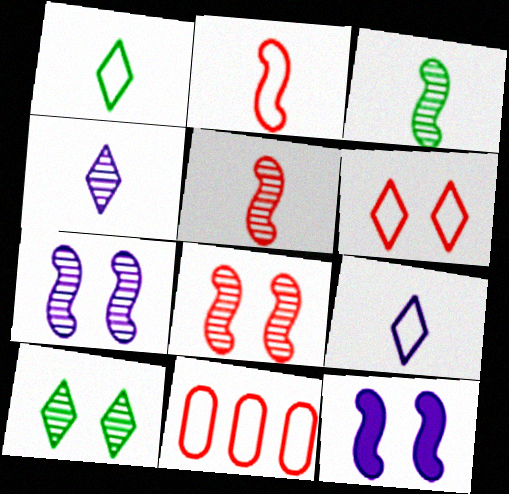[[2, 6, 11]]